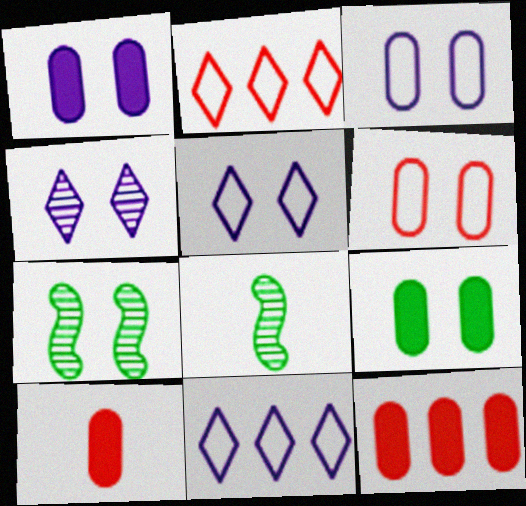[[1, 2, 8], 
[5, 8, 12], 
[7, 10, 11]]